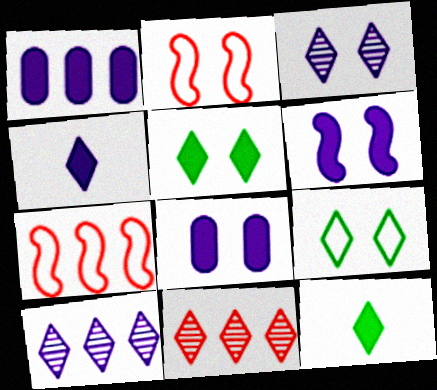[[1, 4, 6], 
[4, 9, 11]]